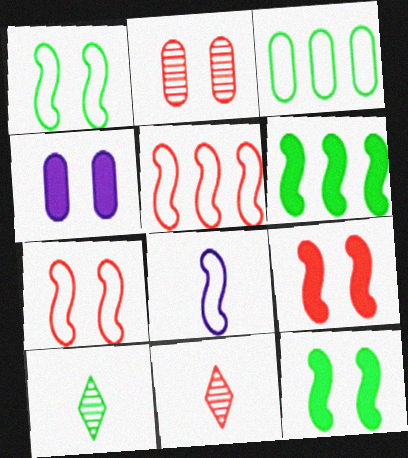[[1, 5, 8], 
[3, 10, 12], 
[4, 5, 10]]